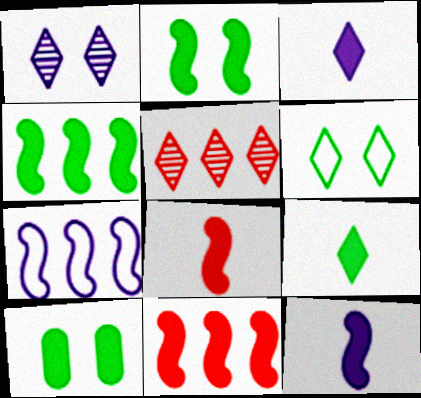[[2, 11, 12], 
[3, 5, 6], 
[3, 10, 11], 
[4, 9, 10]]